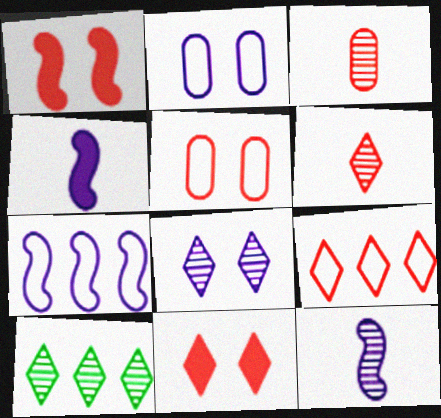[[1, 3, 9], 
[4, 5, 10], 
[6, 8, 10], 
[6, 9, 11]]